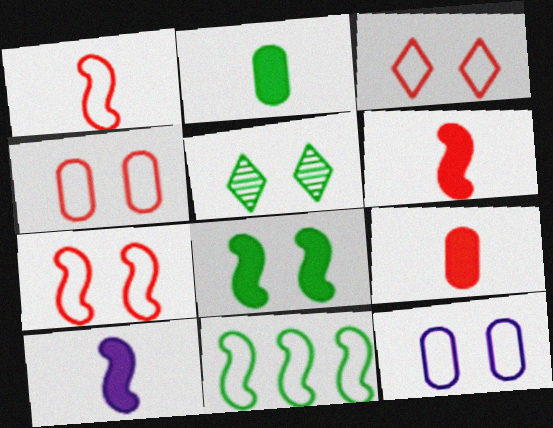[[2, 5, 11], 
[3, 4, 7]]